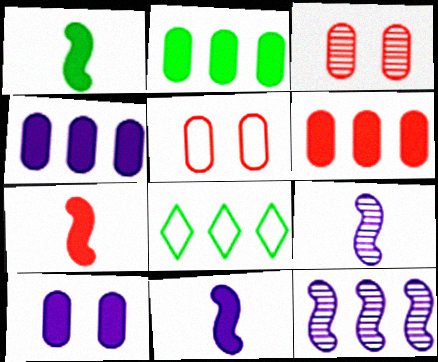[[1, 7, 11], 
[2, 4, 6], 
[3, 8, 11], 
[6, 8, 12]]